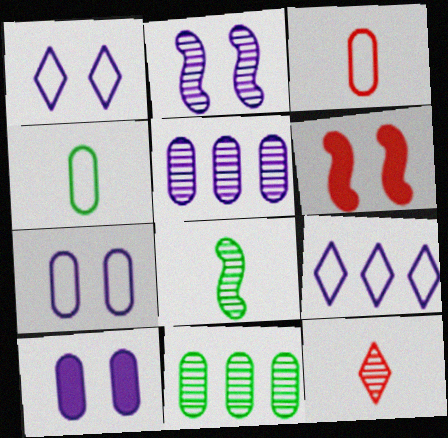[[1, 2, 10], 
[2, 11, 12], 
[3, 10, 11]]